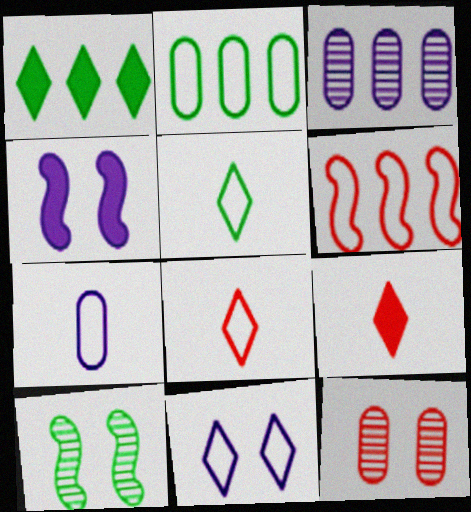[[1, 3, 6], 
[6, 9, 12]]